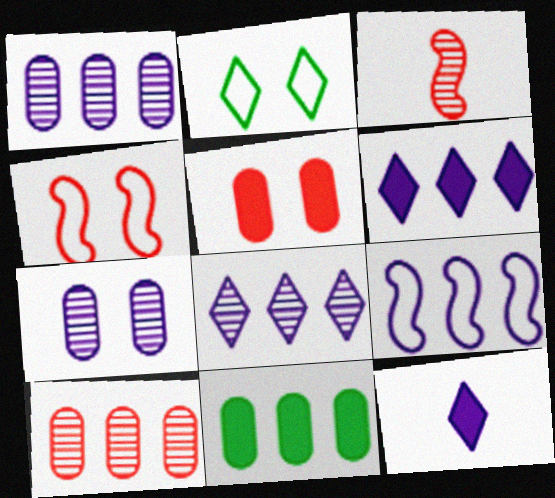[[1, 6, 9], 
[7, 9, 12]]